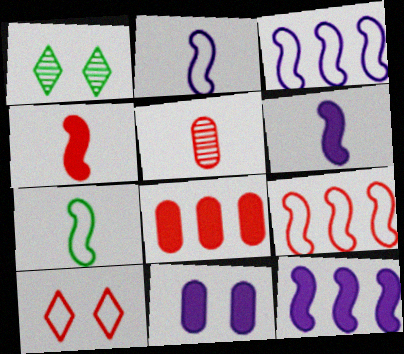[[1, 2, 8]]